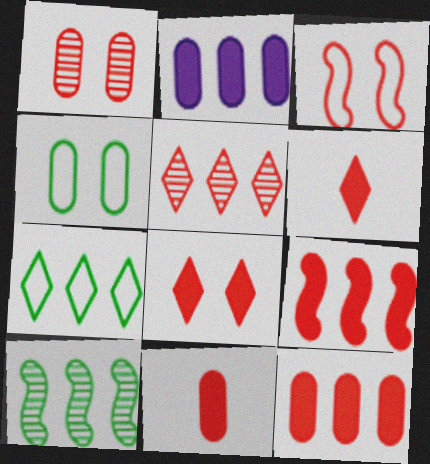[[1, 3, 8], 
[3, 5, 11], 
[8, 9, 11]]